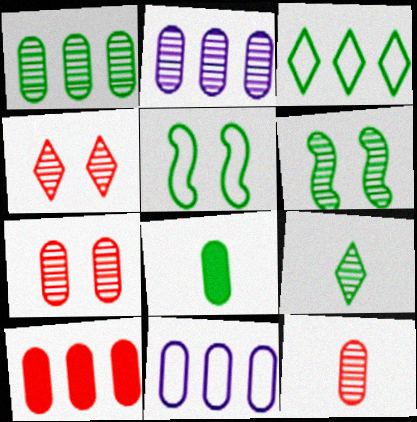[[1, 6, 9], 
[1, 10, 11], 
[3, 6, 8], 
[7, 8, 11]]